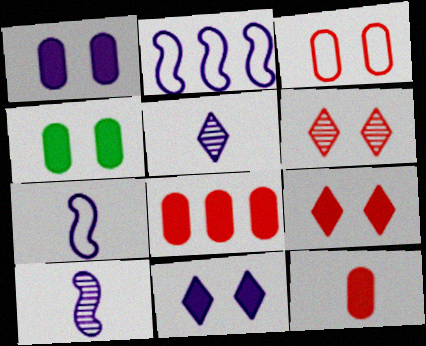[[1, 2, 5]]